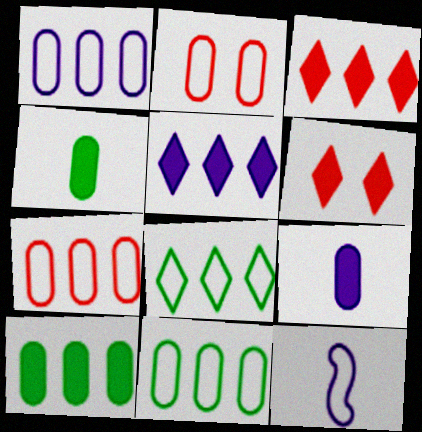[[1, 7, 11], 
[2, 8, 12]]